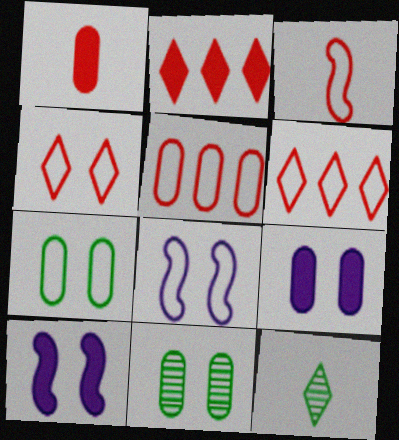[[3, 4, 5], 
[4, 7, 8], 
[4, 10, 11], 
[5, 10, 12]]